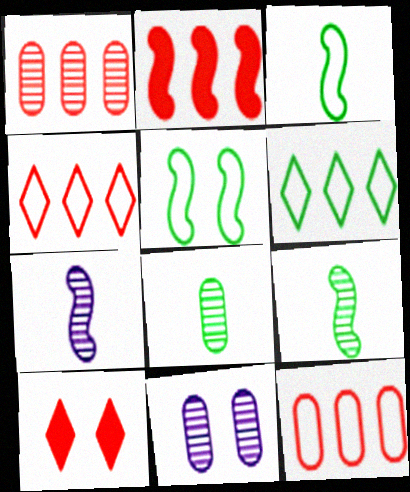[[1, 2, 4], 
[1, 8, 11], 
[2, 5, 7], 
[5, 10, 11]]